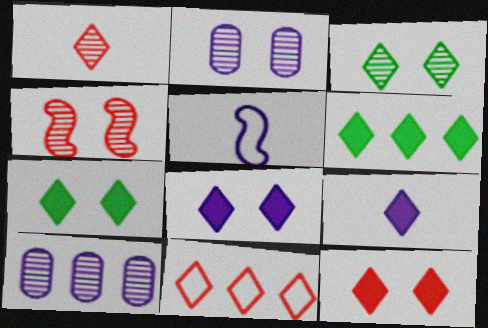[[1, 11, 12], 
[2, 3, 4], 
[3, 9, 11], 
[5, 8, 10], 
[6, 9, 12], 
[7, 8, 12]]